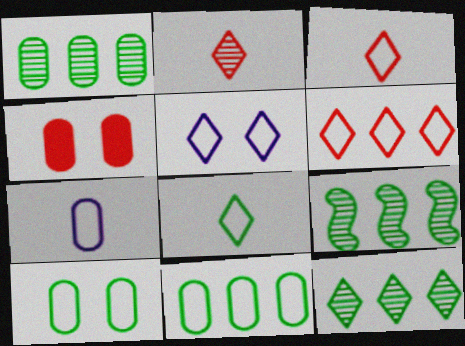[[1, 4, 7], 
[1, 9, 12], 
[5, 6, 8]]